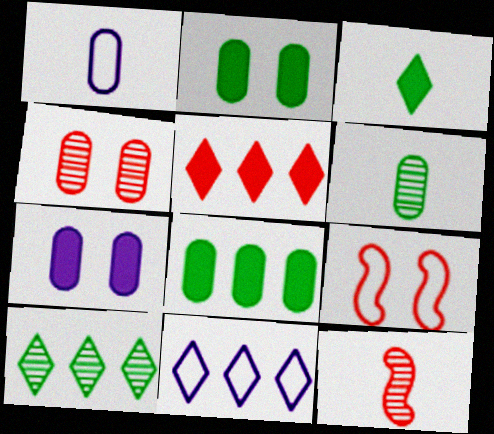[[1, 3, 12], 
[1, 4, 8], 
[2, 11, 12], 
[5, 10, 11]]